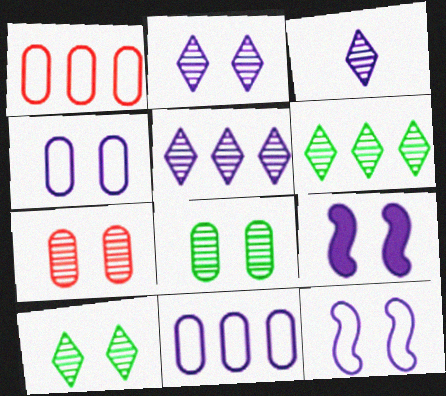[[2, 3, 5], 
[2, 4, 9], 
[3, 9, 11]]